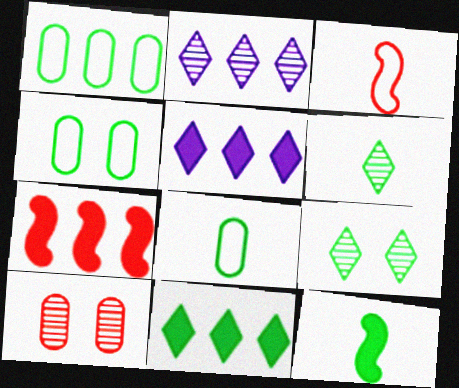[[1, 2, 7], 
[1, 4, 8], 
[1, 9, 12], 
[6, 8, 12]]